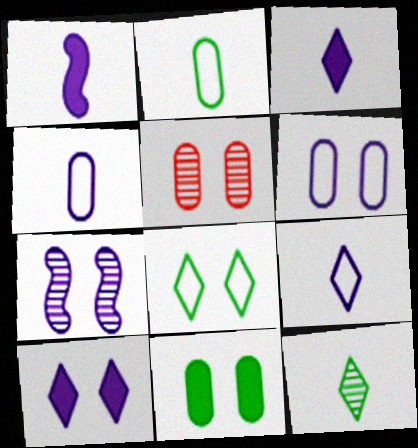[[5, 6, 11], 
[6, 7, 10]]